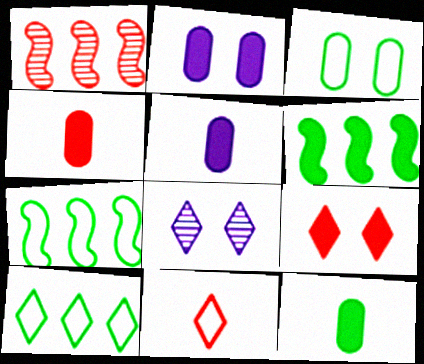[[4, 5, 12], 
[4, 7, 8], 
[5, 6, 9]]